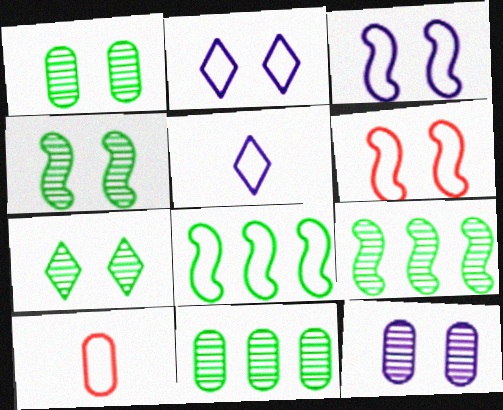[[1, 4, 7], 
[2, 8, 10]]